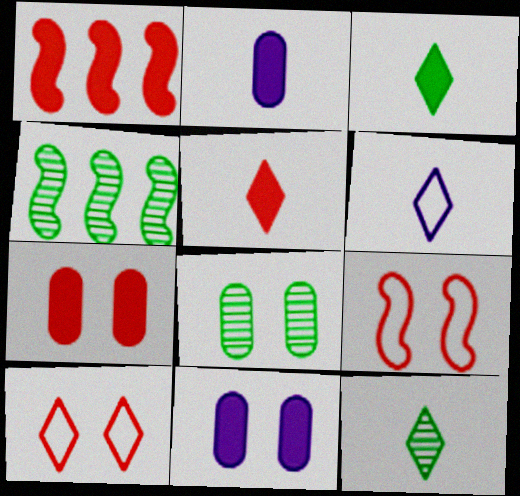[[1, 3, 11], 
[1, 5, 7], 
[1, 6, 8], 
[2, 4, 10], 
[4, 6, 7], 
[4, 8, 12], 
[5, 6, 12]]